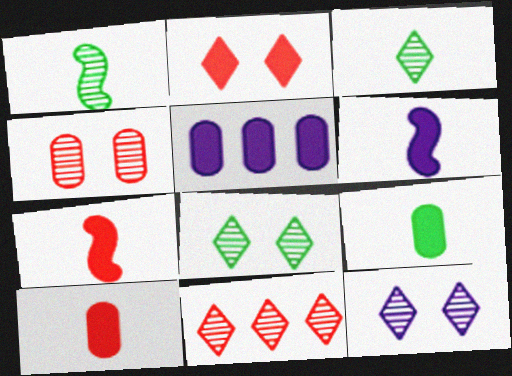[[3, 11, 12]]